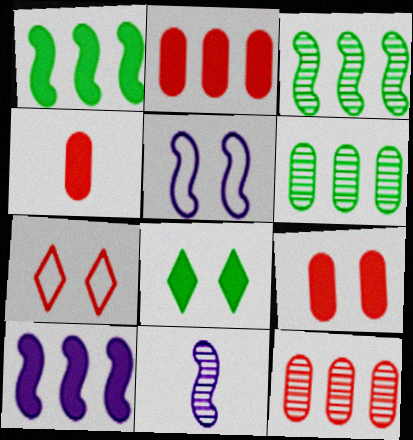[[2, 4, 9], 
[4, 8, 10], 
[5, 10, 11]]